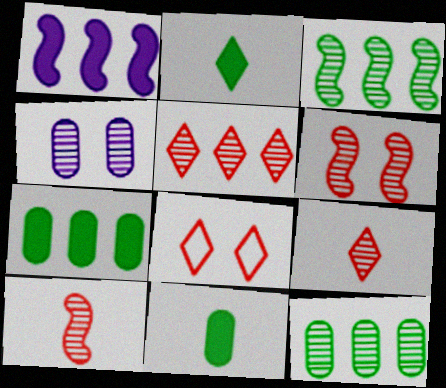[[3, 4, 9]]